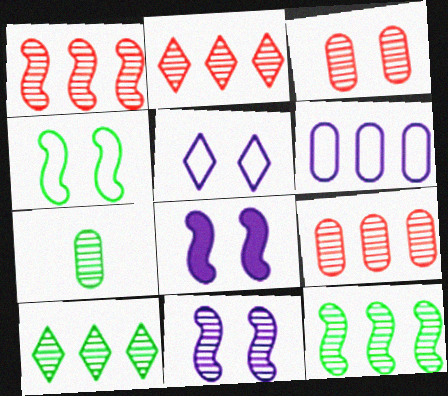[[1, 2, 9], 
[2, 7, 11]]